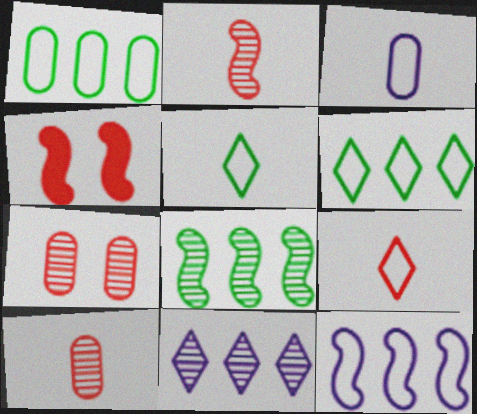[]